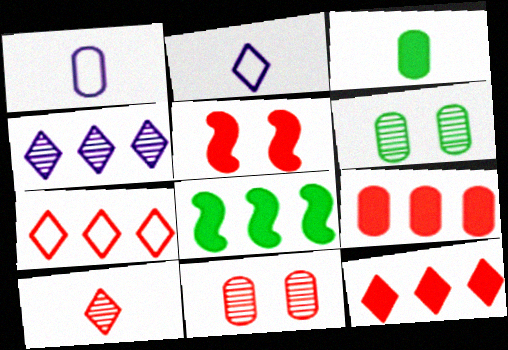[[1, 6, 9], 
[2, 8, 11]]